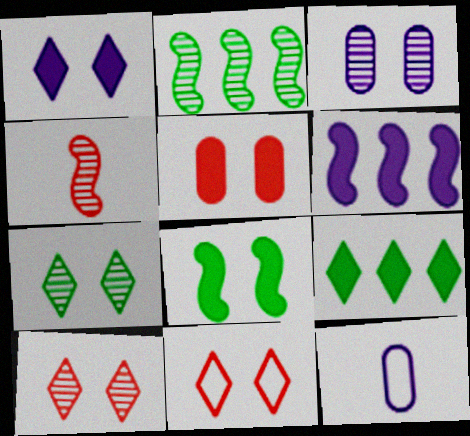[[1, 5, 8], 
[1, 7, 11], 
[3, 8, 11]]